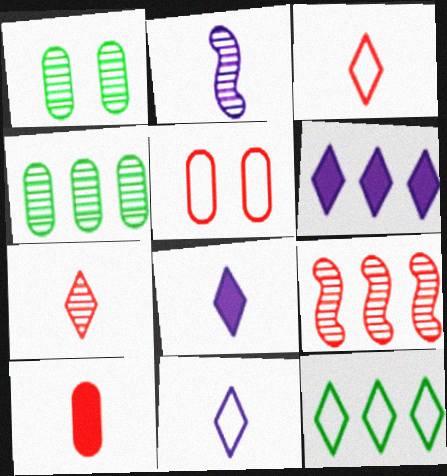[]